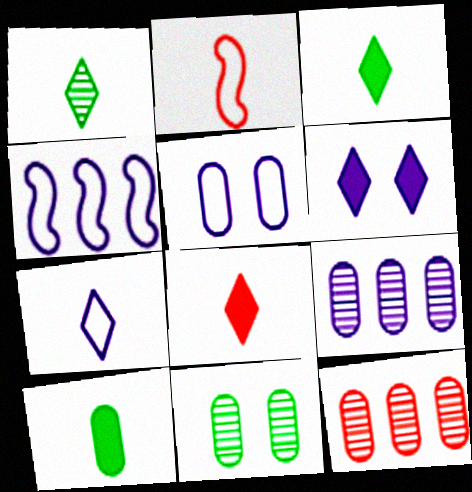[[1, 7, 8], 
[4, 5, 7], 
[4, 8, 11], 
[5, 10, 12]]